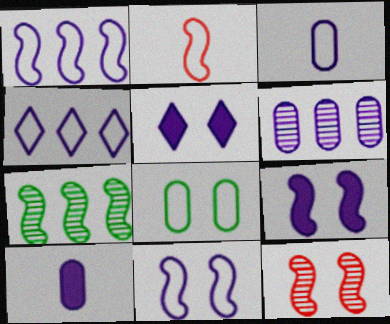[[2, 4, 8], 
[2, 7, 9], 
[3, 4, 11], 
[5, 8, 12]]